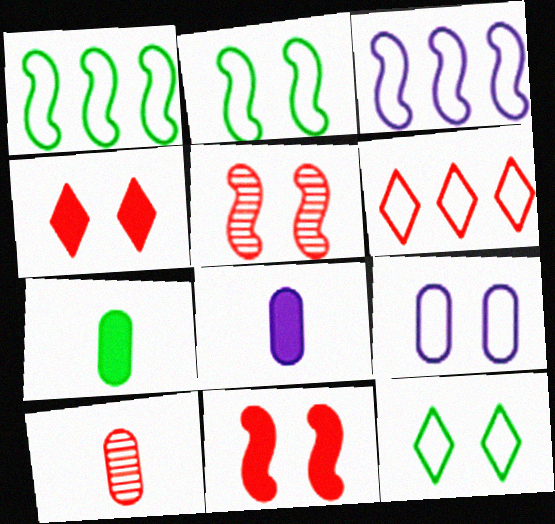[[6, 10, 11]]